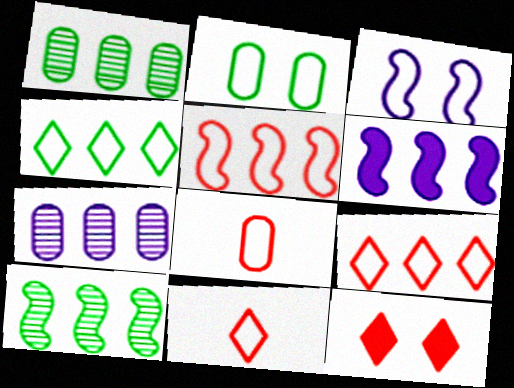[[1, 6, 9], 
[3, 4, 8], 
[5, 6, 10]]